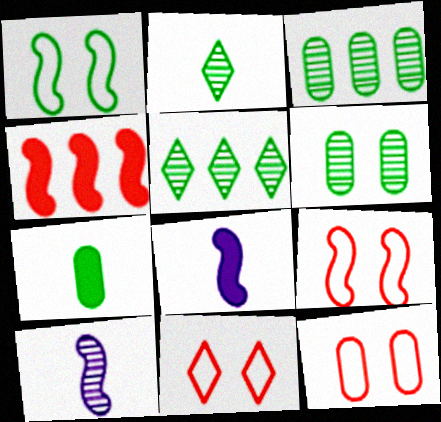[[1, 4, 10], 
[1, 5, 7], 
[3, 8, 11], 
[5, 8, 12], 
[9, 11, 12]]